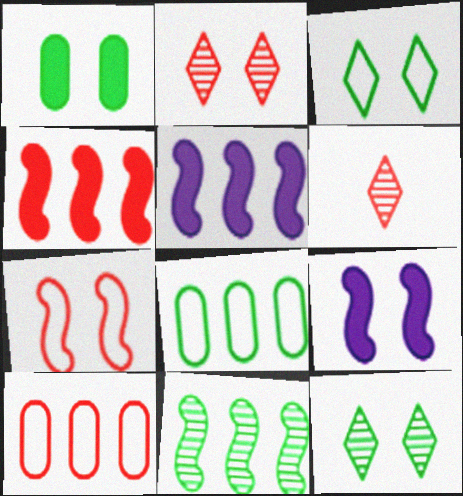[[6, 8, 9]]